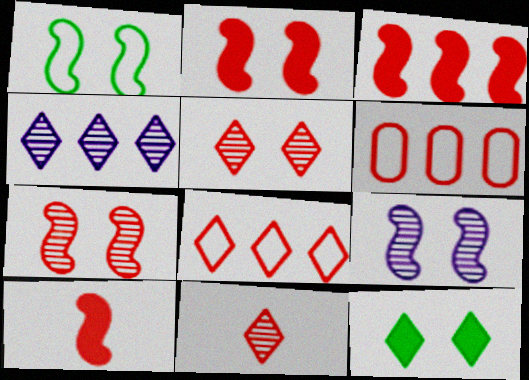[[1, 2, 9], 
[2, 3, 10], 
[2, 6, 11], 
[5, 6, 10]]